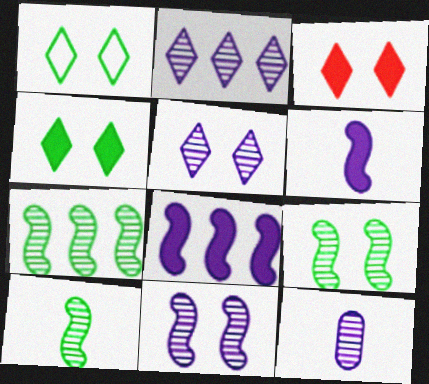[[1, 3, 5], 
[2, 11, 12], 
[7, 9, 10]]